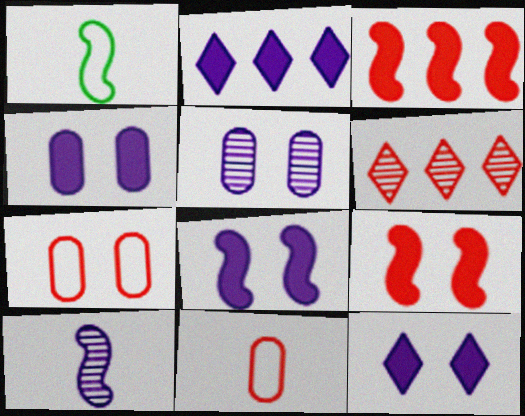[[1, 4, 6], 
[4, 8, 12], 
[6, 9, 11]]